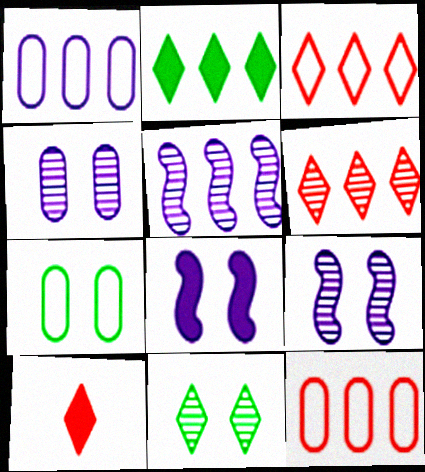[[2, 5, 12], 
[5, 7, 10]]